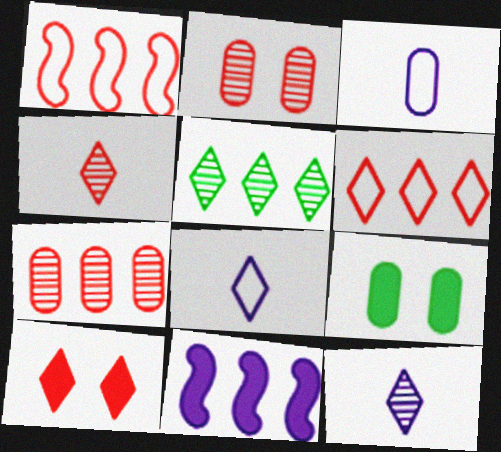[[1, 9, 12], 
[3, 7, 9], 
[4, 6, 10], 
[5, 8, 10]]